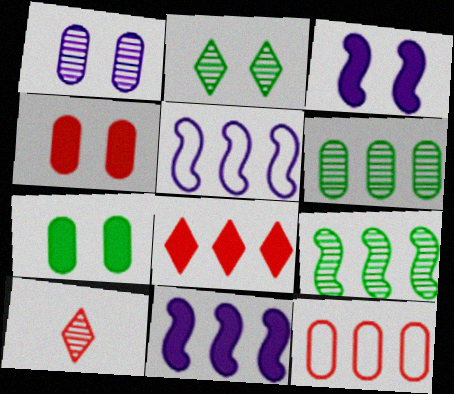[[1, 9, 10], 
[5, 6, 8], 
[5, 7, 10]]